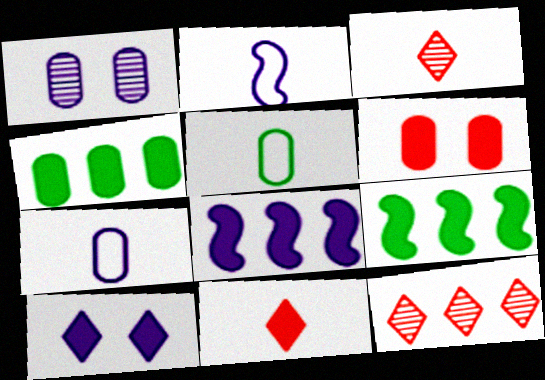[]